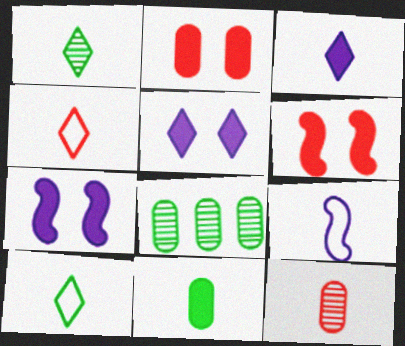[[1, 3, 4], 
[4, 7, 8]]